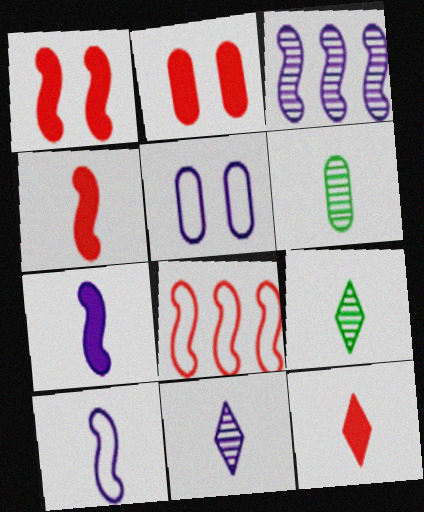[[6, 10, 12]]